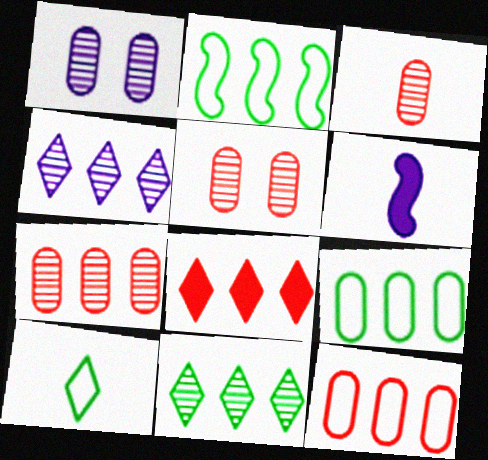[[3, 5, 7], 
[3, 6, 10]]